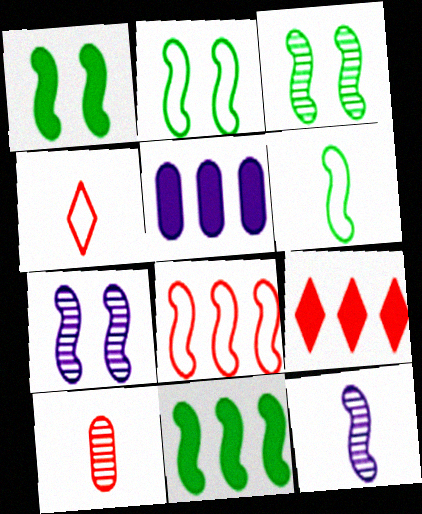[[1, 2, 3], 
[1, 8, 12], 
[3, 4, 5], 
[3, 6, 11], 
[5, 9, 11]]